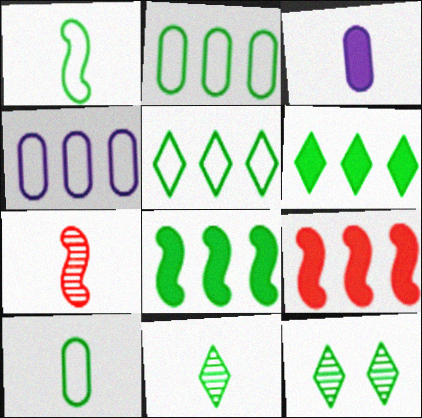[[8, 10, 12]]